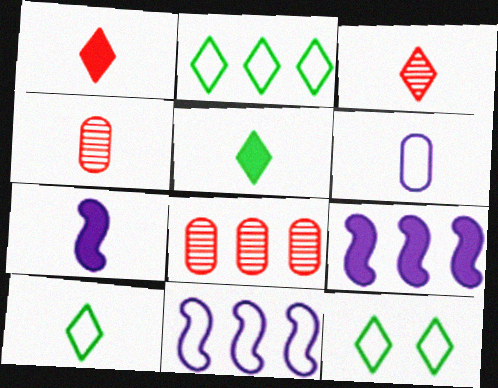[[2, 8, 9], 
[2, 10, 12], 
[4, 7, 10], 
[4, 9, 12], 
[7, 8, 12]]